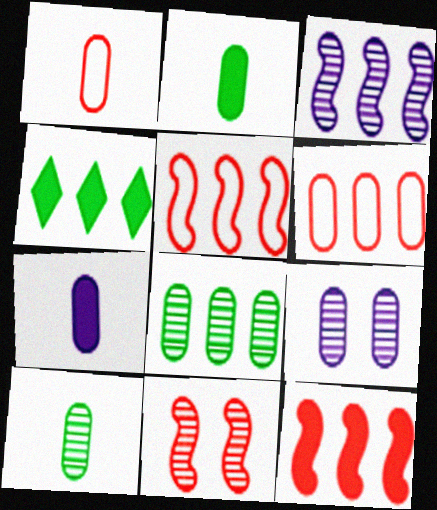[[1, 7, 10], 
[2, 6, 9], 
[3, 4, 6]]